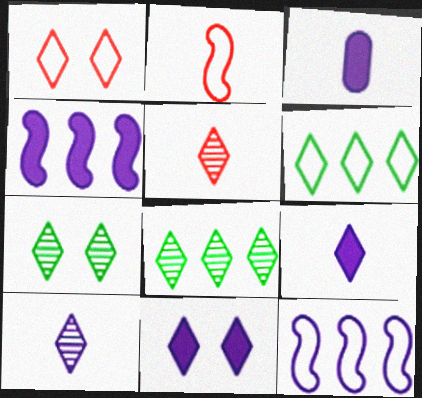[[1, 7, 11], 
[1, 8, 9], 
[3, 4, 11], 
[5, 6, 11]]